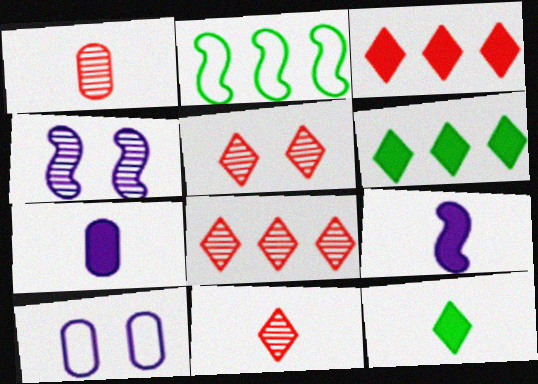[[2, 5, 7], 
[5, 8, 11]]